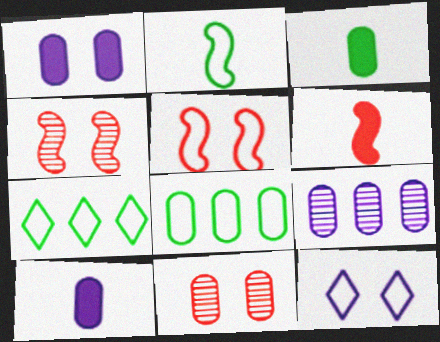[[4, 7, 10], 
[8, 10, 11]]